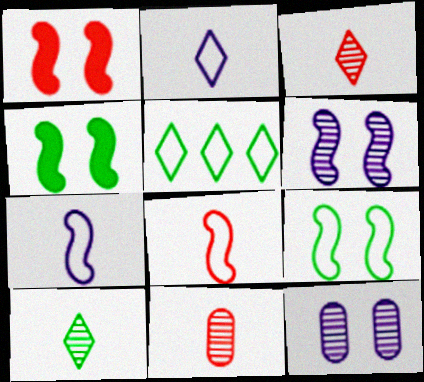[[1, 6, 9]]